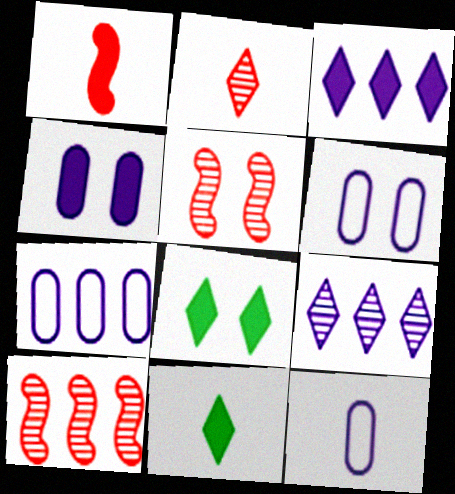[[5, 6, 8], 
[5, 7, 11], 
[6, 7, 12], 
[6, 10, 11], 
[8, 10, 12]]